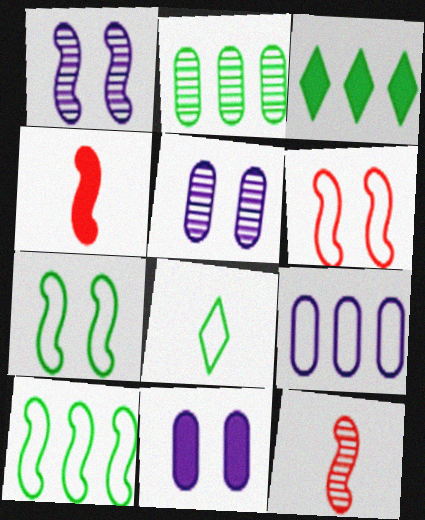[[1, 4, 10], 
[2, 3, 10], 
[3, 4, 11], 
[6, 8, 9]]